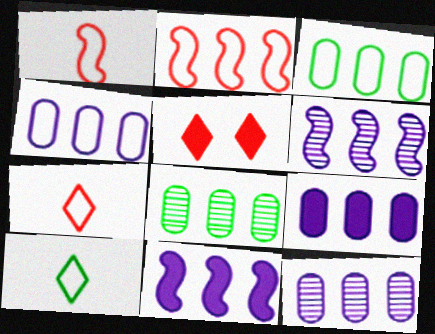[[4, 9, 12]]